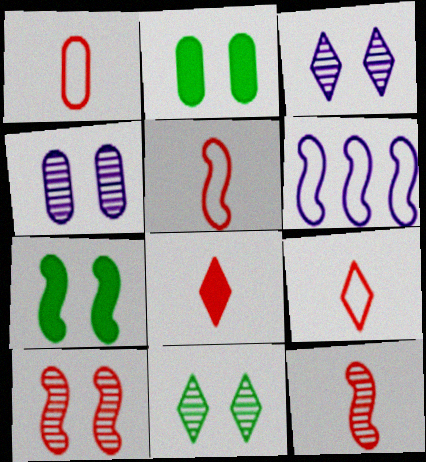[[1, 5, 9], 
[1, 8, 12], 
[4, 10, 11], 
[6, 7, 12]]